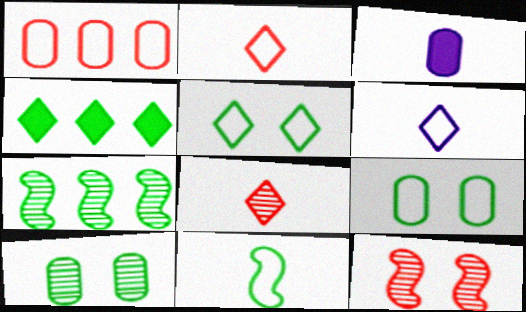[[1, 3, 10], 
[3, 8, 11], 
[4, 10, 11]]